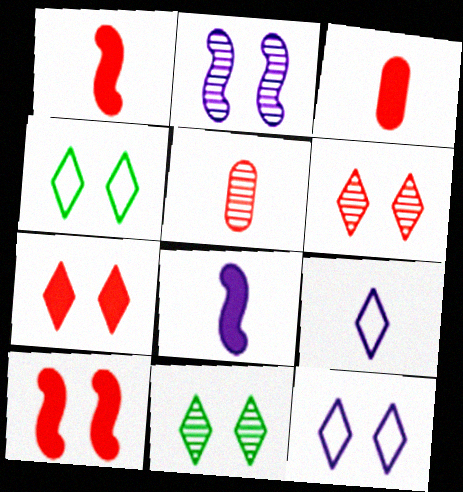[[7, 11, 12]]